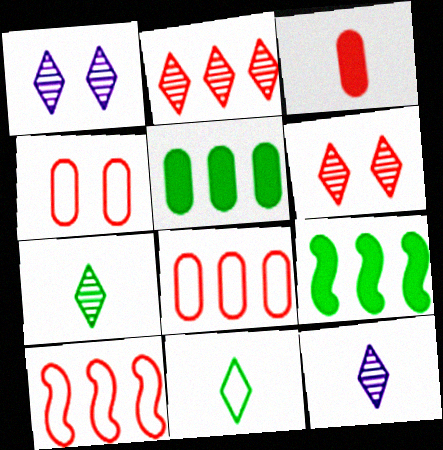[[1, 2, 7], 
[3, 6, 10], 
[4, 9, 12]]